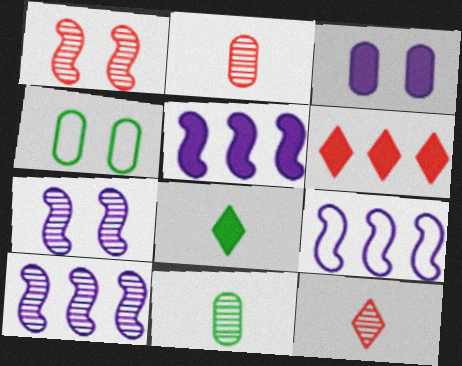[[4, 5, 12], 
[5, 9, 10]]